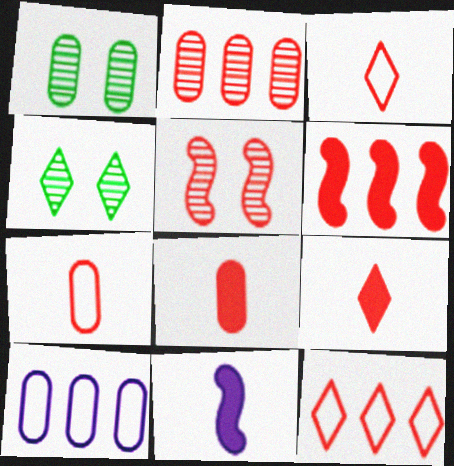[[1, 8, 10], 
[1, 11, 12], 
[2, 6, 12], 
[5, 8, 12]]